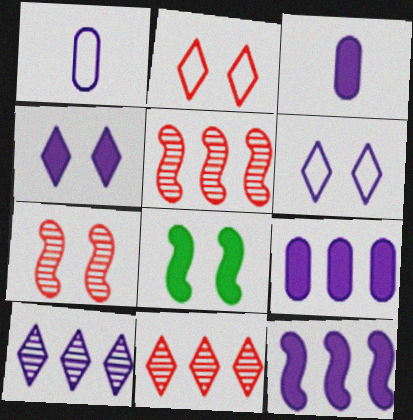[[1, 8, 11], 
[3, 4, 12]]